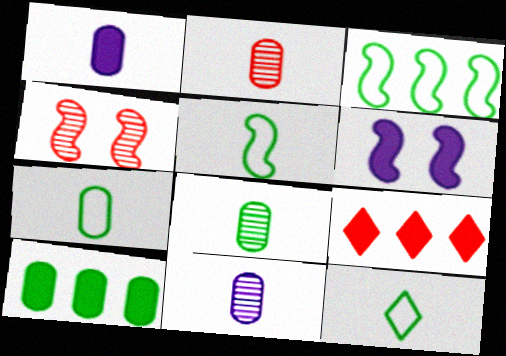[[1, 2, 7], 
[2, 8, 11], 
[5, 7, 12]]